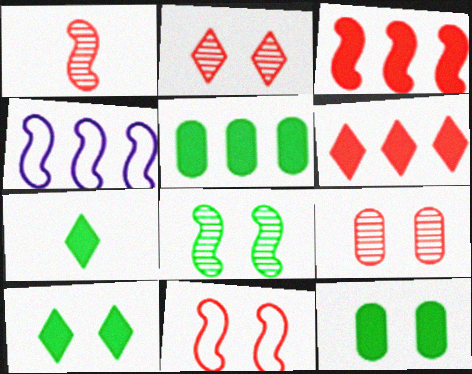[[1, 3, 11], 
[4, 7, 9]]